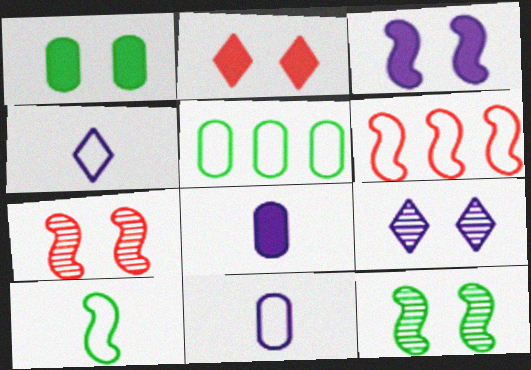[[1, 2, 3]]